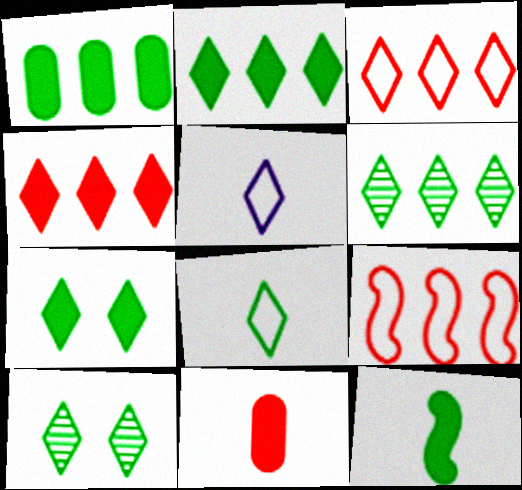[[1, 7, 12], 
[2, 8, 10], 
[4, 5, 10], 
[6, 7, 8]]